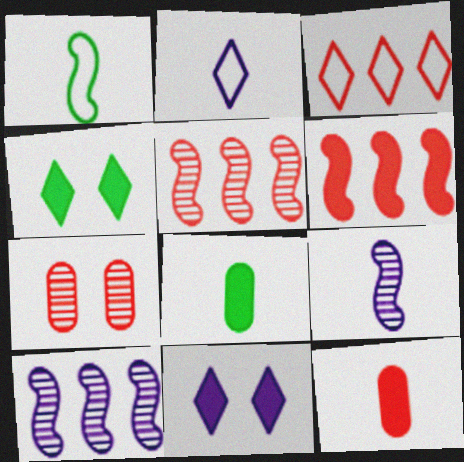[[6, 8, 11]]